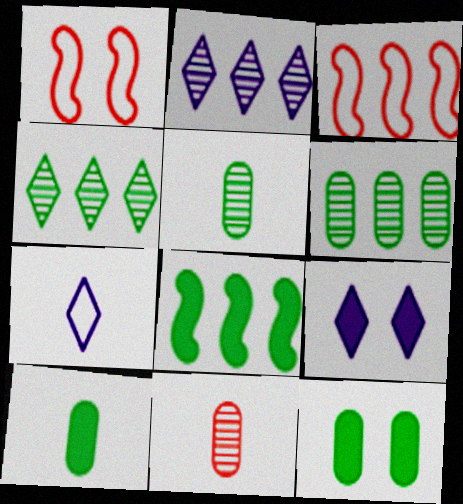[[1, 2, 10], 
[2, 7, 9], 
[3, 5, 9]]